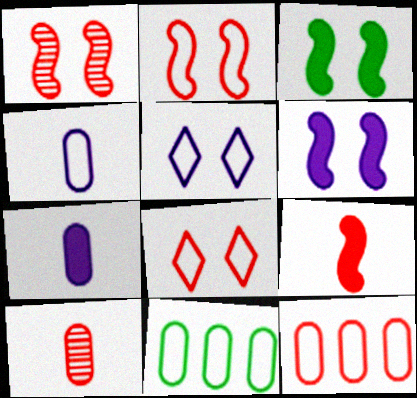[]